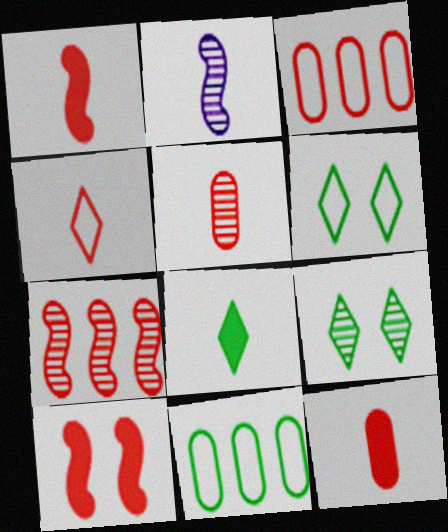[[1, 4, 5]]